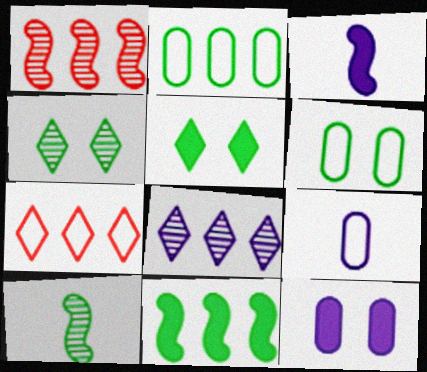[[1, 5, 9], 
[2, 5, 10], 
[7, 10, 12]]